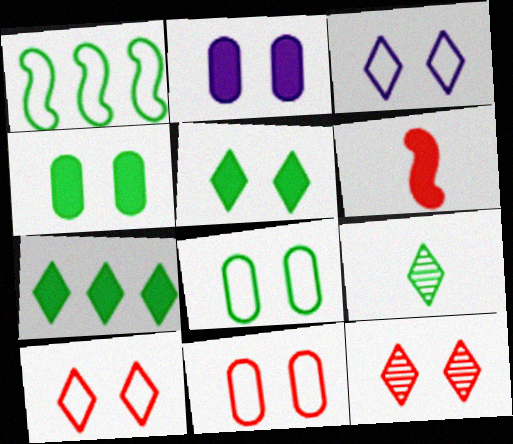[[1, 4, 9], 
[2, 6, 7], 
[3, 5, 12]]